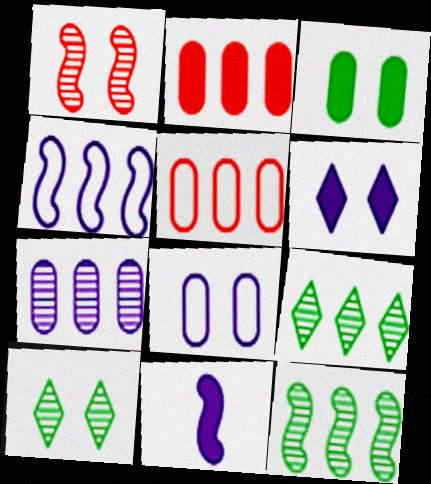[[2, 4, 9], 
[5, 10, 11]]